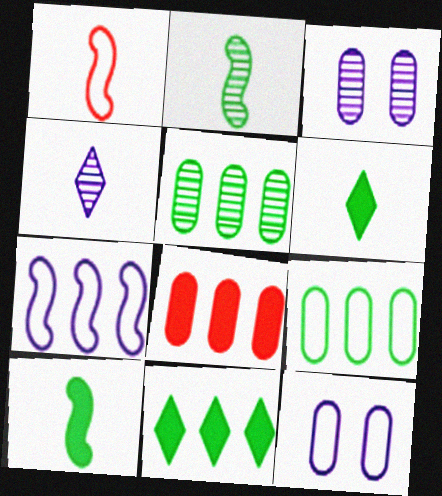[[1, 3, 11]]